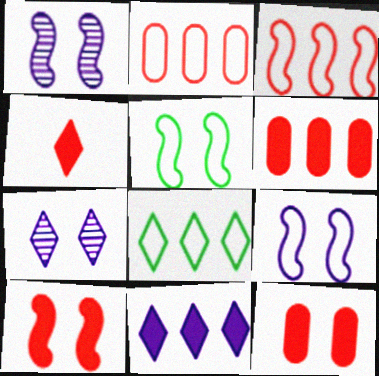[[1, 5, 10], 
[4, 6, 10], 
[4, 7, 8], 
[5, 7, 12]]